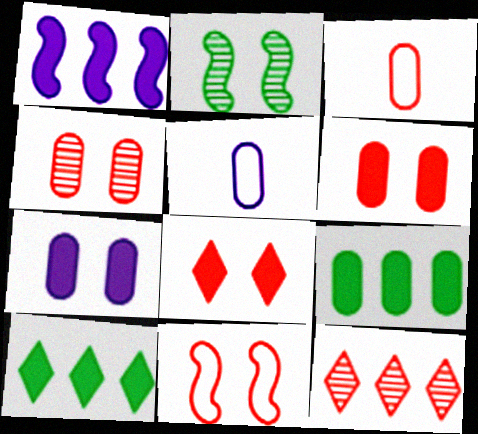[[4, 5, 9], 
[4, 8, 11]]